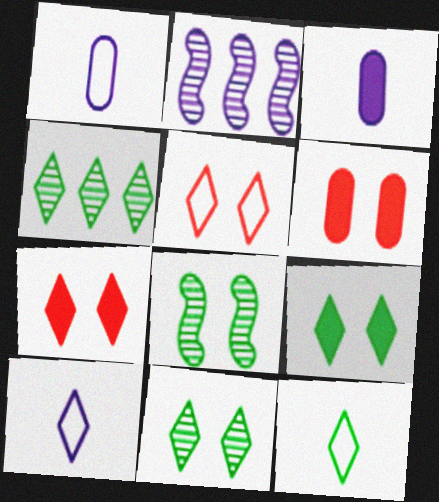[[2, 6, 12], 
[4, 7, 10], 
[4, 9, 12]]